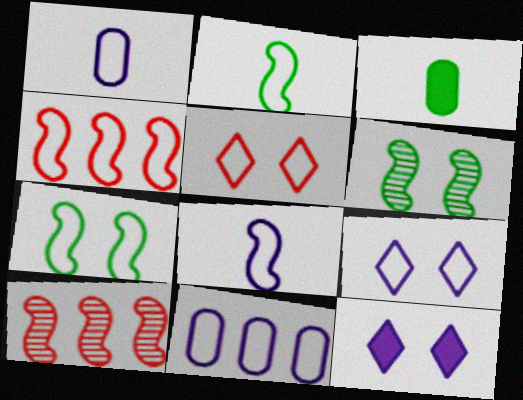[[2, 5, 11], 
[3, 9, 10], 
[4, 7, 8], 
[8, 9, 11]]